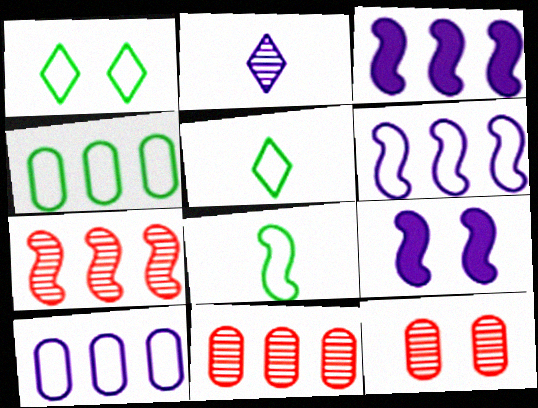[[1, 4, 8], 
[1, 9, 12], 
[2, 9, 10], 
[3, 5, 12], 
[5, 9, 11], 
[7, 8, 9]]